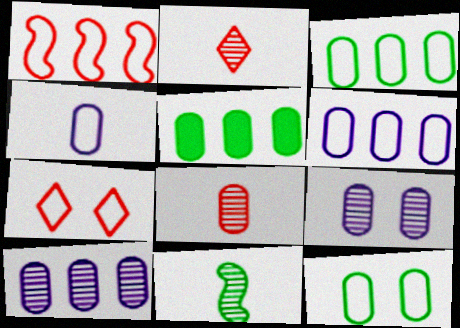[]